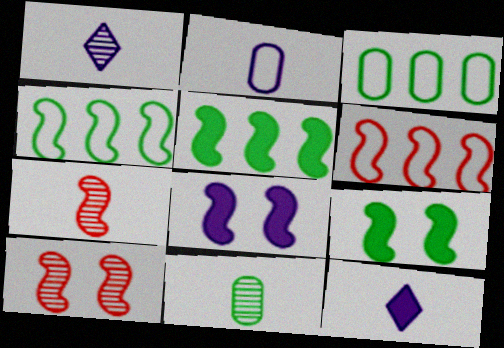[[1, 7, 11], 
[3, 10, 12], 
[4, 7, 8]]